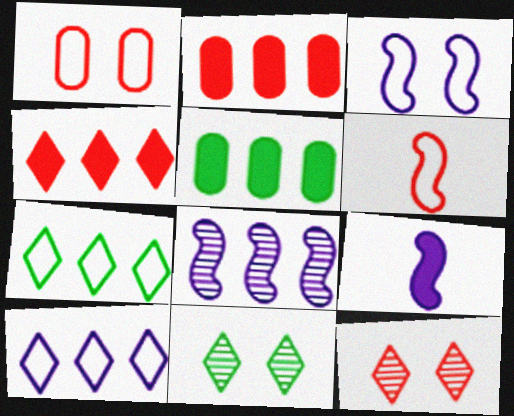[[2, 6, 12], 
[2, 7, 8], 
[3, 8, 9]]